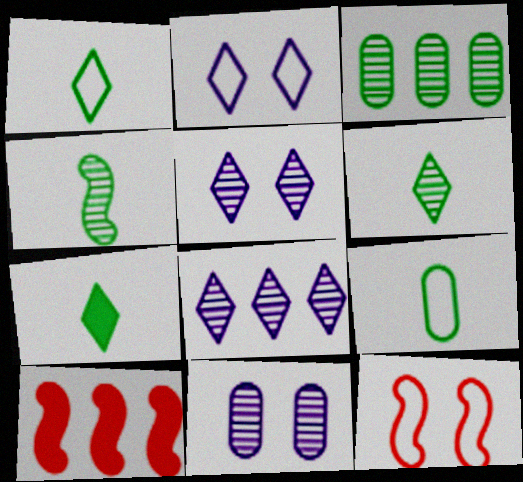[[1, 6, 7], 
[1, 10, 11], 
[4, 7, 9], 
[5, 9, 10]]